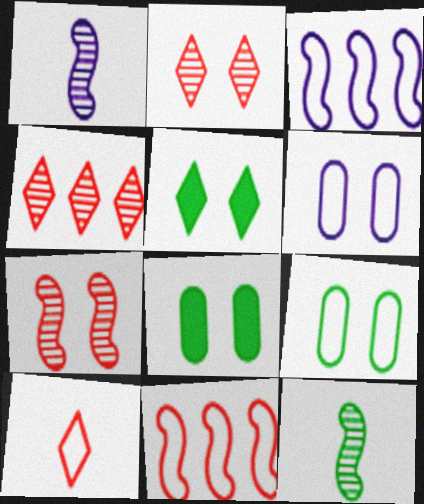[[3, 9, 10], 
[5, 6, 7]]